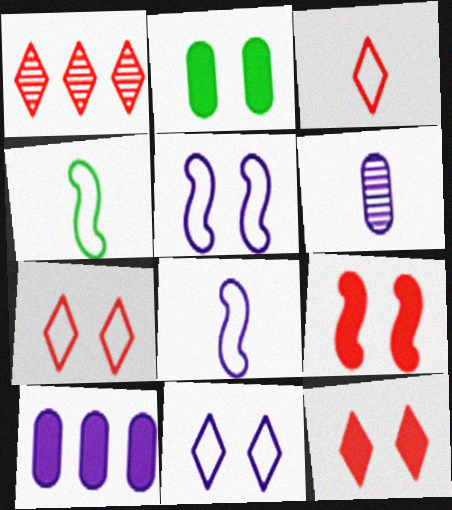[[1, 2, 8], 
[1, 3, 12]]